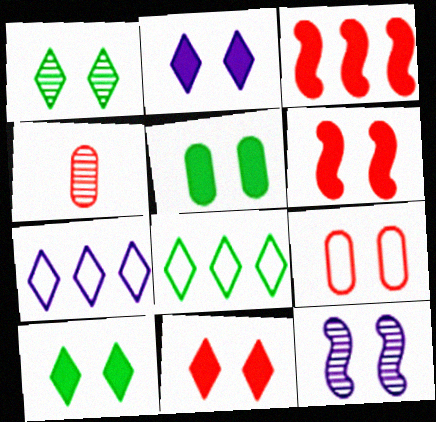[[2, 5, 6], 
[2, 10, 11], 
[9, 10, 12]]